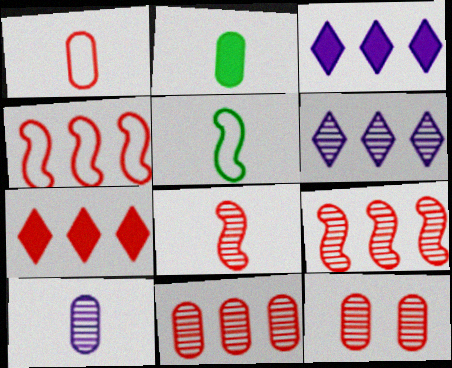[[1, 2, 10], 
[3, 5, 12], 
[4, 7, 11]]